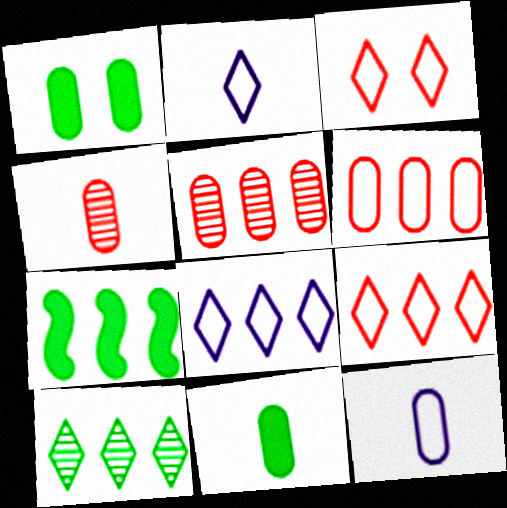[[1, 5, 12], 
[4, 11, 12], 
[5, 7, 8]]